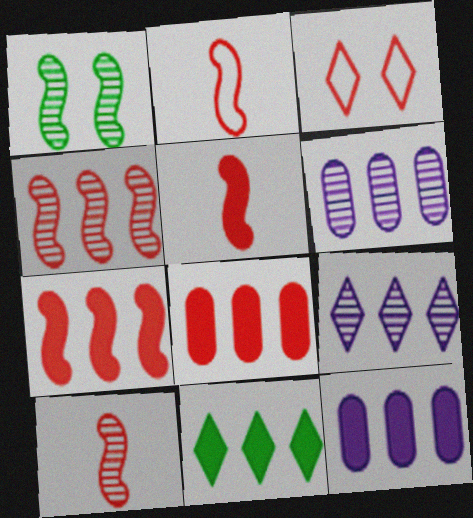[[2, 5, 10], 
[3, 8, 10], 
[7, 11, 12]]